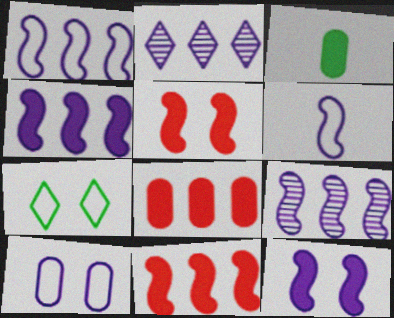[[1, 4, 9], 
[6, 9, 12]]